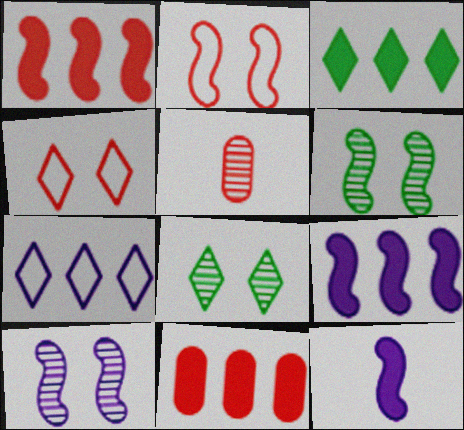[[1, 4, 5], 
[3, 9, 11]]